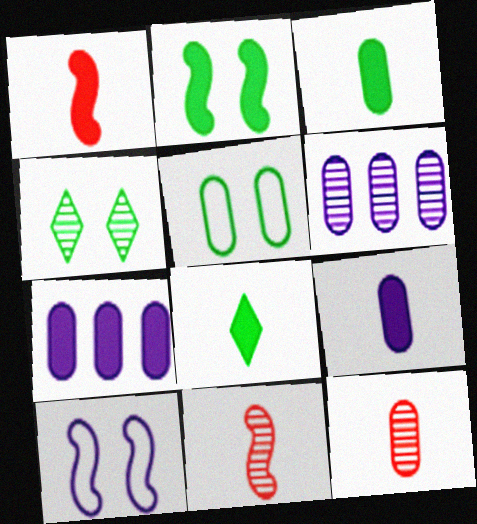[[1, 8, 9], 
[2, 4, 5], 
[4, 6, 11], 
[5, 7, 12]]